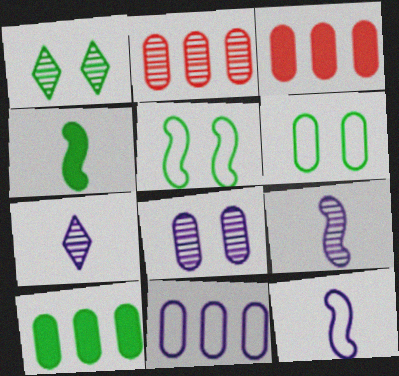[[1, 2, 9], 
[1, 3, 12], 
[2, 10, 11], 
[3, 5, 7]]